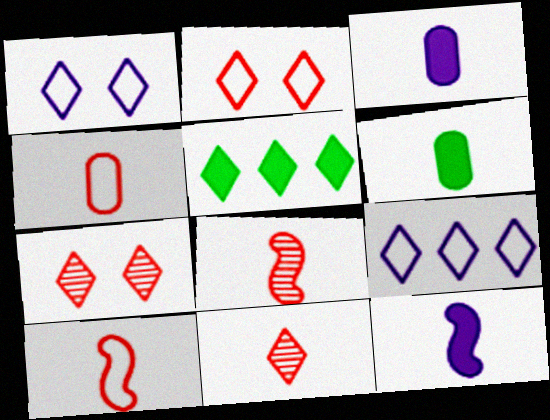[[1, 5, 11]]